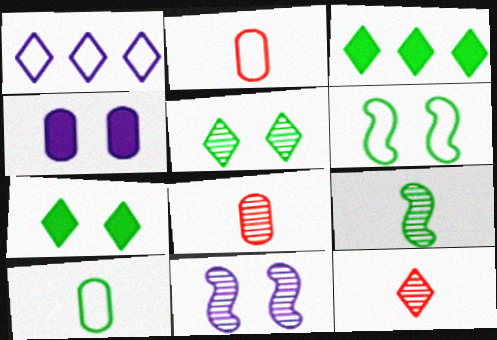[[1, 2, 6], 
[1, 7, 12], 
[2, 3, 11]]